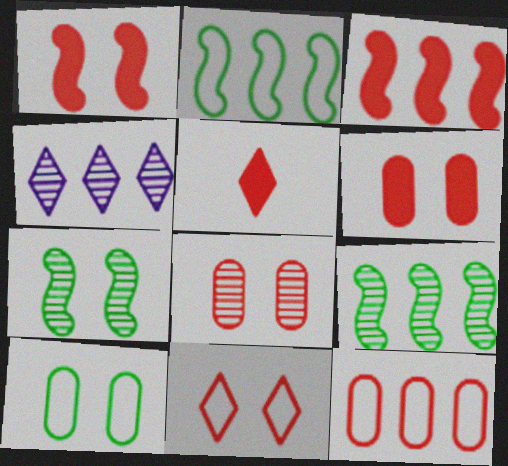[[1, 8, 11], 
[3, 5, 6]]